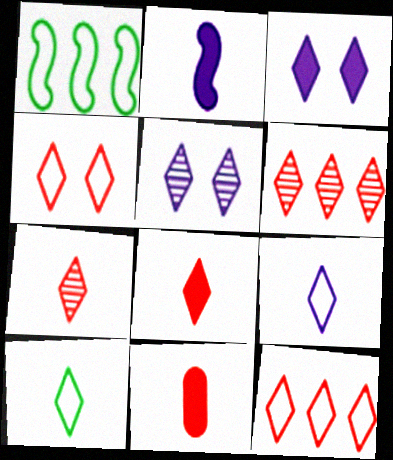[[1, 5, 11], 
[3, 6, 10], 
[4, 6, 8]]